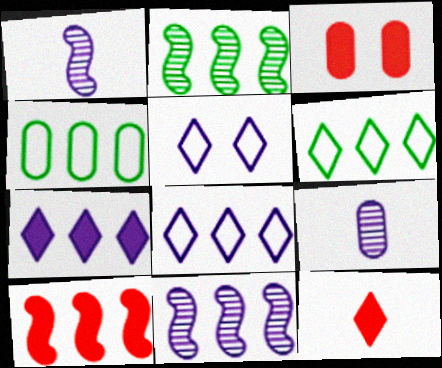[[1, 3, 6], 
[3, 4, 9], 
[3, 10, 12]]